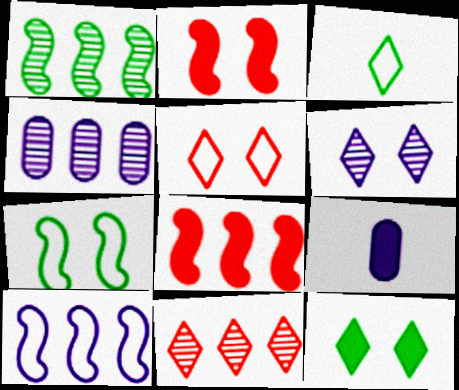[[1, 4, 11], 
[1, 5, 9], 
[1, 8, 10], 
[2, 3, 4], 
[5, 6, 12], 
[6, 9, 10], 
[7, 9, 11], 
[8, 9, 12]]